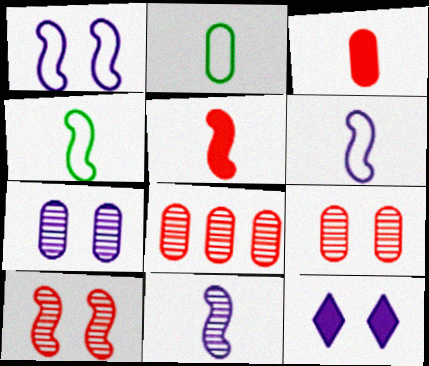[[1, 7, 12], 
[4, 5, 11], 
[4, 8, 12]]